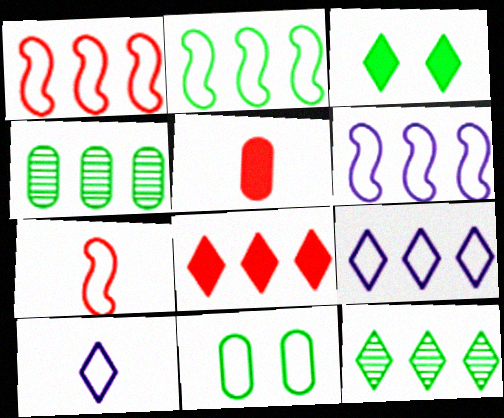[[1, 2, 6], 
[1, 10, 11], 
[4, 6, 8], 
[7, 9, 11], 
[8, 9, 12]]